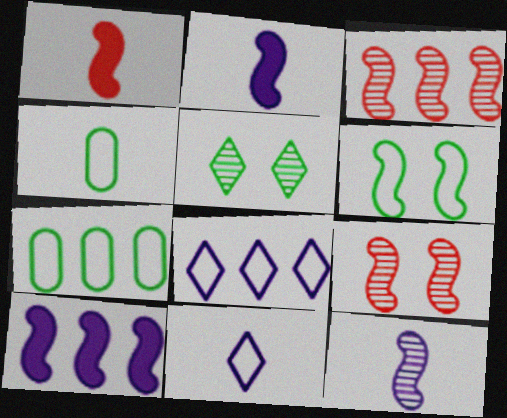[[2, 3, 6]]